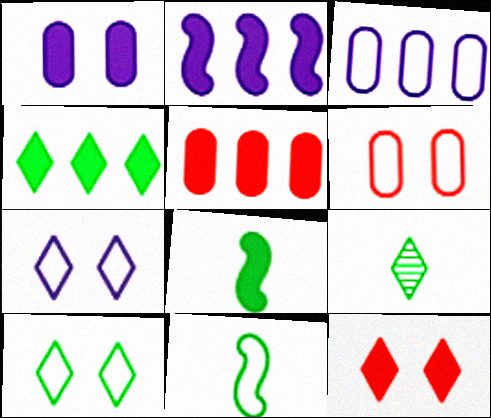[[2, 4, 5], 
[2, 6, 9], 
[4, 9, 10]]